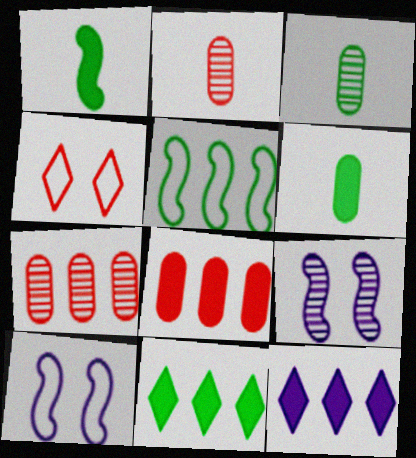[[2, 10, 11], 
[5, 7, 12]]